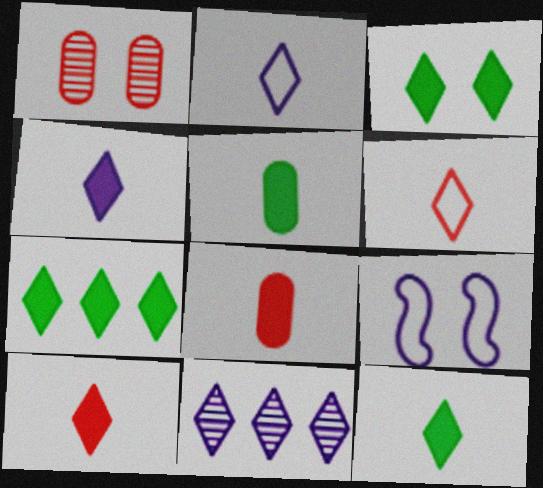[[1, 3, 9], 
[3, 6, 11], 
[3, 7, 12], 
[4, 10, 12]]